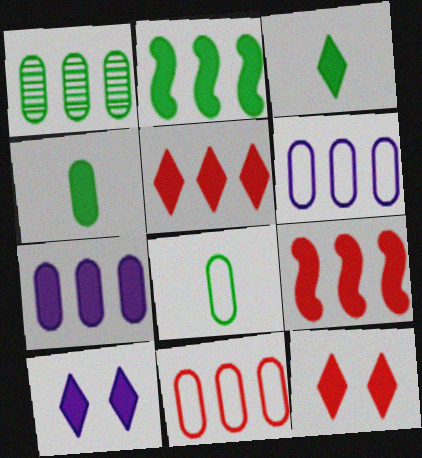[[1, 7, 11], 
[2, 5, 7], 
[3, 5, 10], 
[4, 9, 10]]